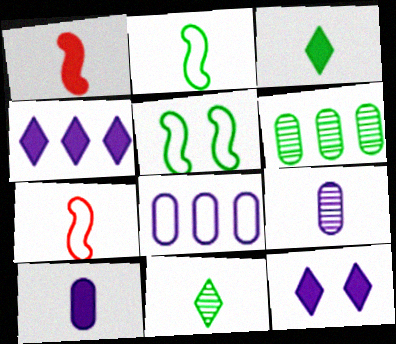[[1, 3, 10], 
[3, 5, 6], 
[3, 7, 9], 
[6, 7, 12], 
[7, 10, 11]]